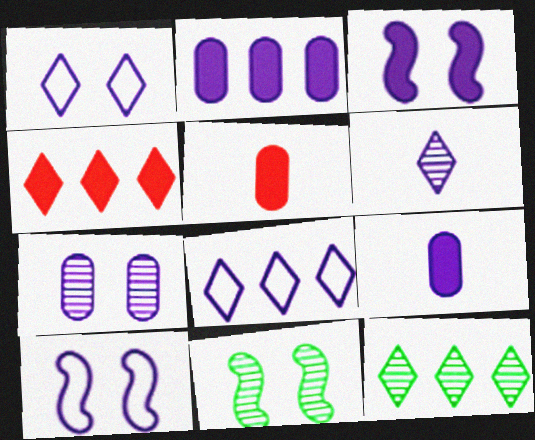[[1, 3, 7], 
[2, 6, 10], 
[4, 8, 12], 
[5, 8, 11], 
[5, 10, 12]]